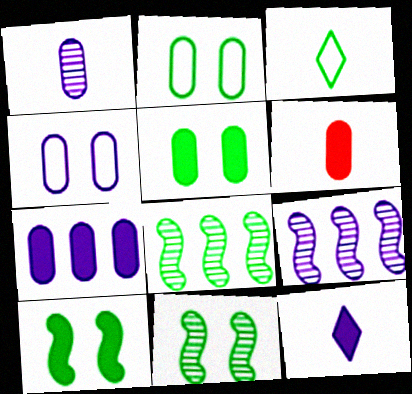[[1, 4, 7], 
[3, 5, 8], 
[4, 9, 12], 
[5, 6, 7]]